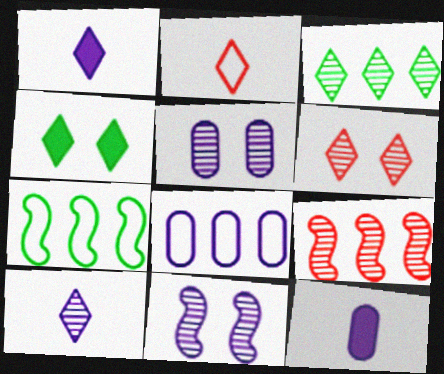[[1, 8, 11], 
[3, 6, 10], 
[5, 8, 12], 
[6, 7, 12]]